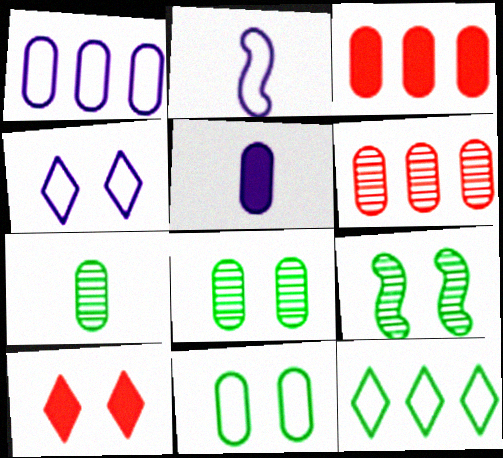[[1, 2, 4], 
[5, 6, 11]]